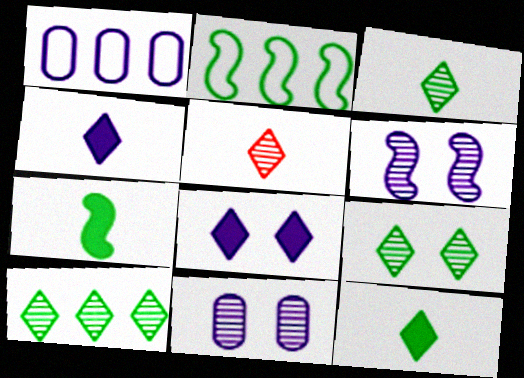[[1, 4, 6], 
[3, 9, 10]]